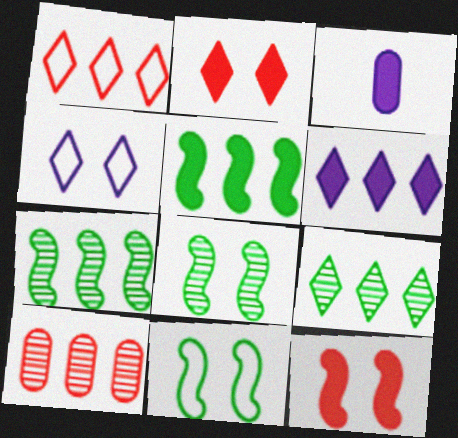[[1, 3, 8], 
[1, 6, 9], 
[2, 3, 5]]